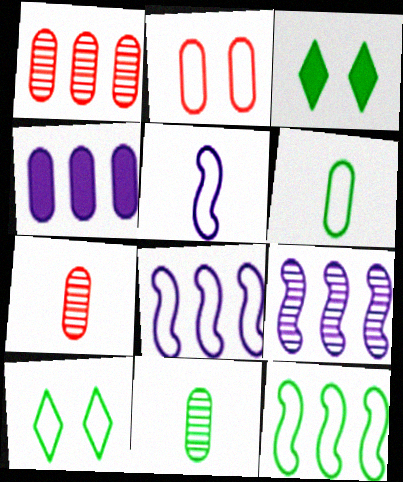[[1, 3, 5], 
[2, 4, 11], 
[3, 7, 8], 
[3, 11, 12], 
[6, 10, 12]]